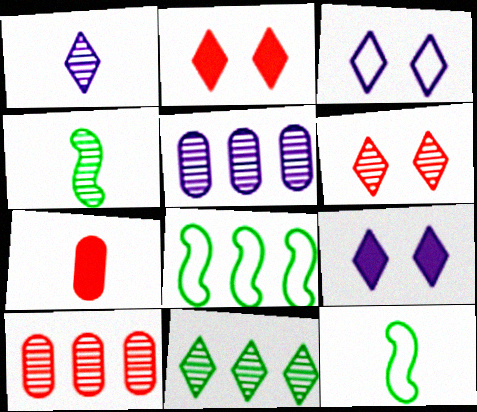[[1, 6, 11], 
[1, 7, 12], 
[2, 5, 12], 
[4, 5, 6], 
[9, 10, 12]]